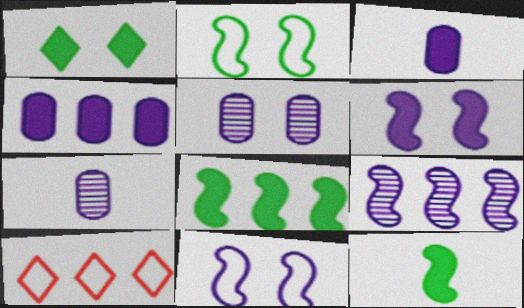[[5, 10, 12]]